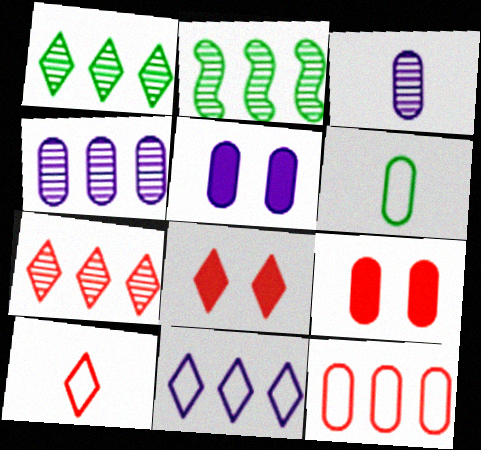[[2, 4, 7], 
[2, 5, 10], 
[4, 6, 9], 
[7, 8, 10]]